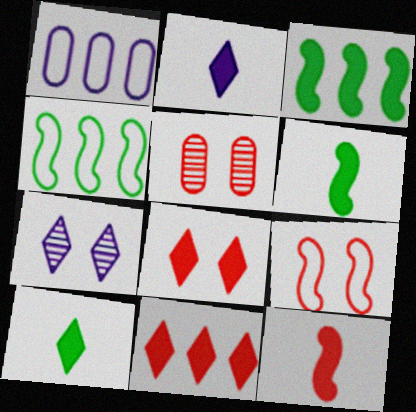[[2, 4, 5], 
[5, 8, 9]]